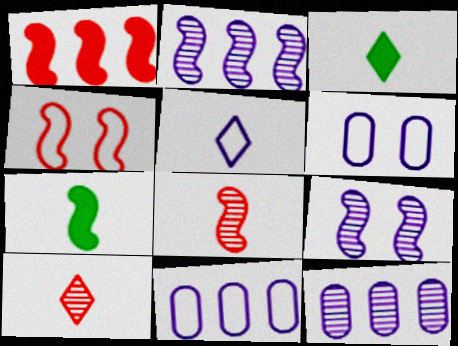[[1, 4, 8], 
[2, 4, 7], 
[3, 4, 12], 
[3, 5, 10]]